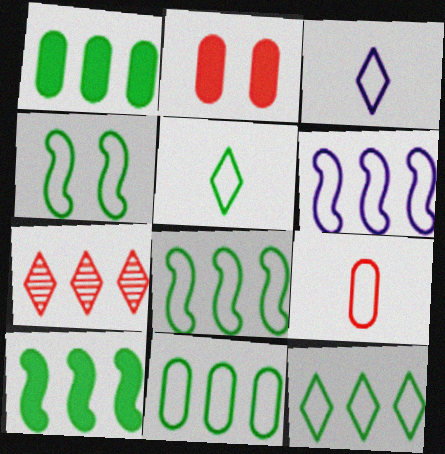[[1, 6, 7], 
[4, 5, 11], 
[8, 11, 12]]